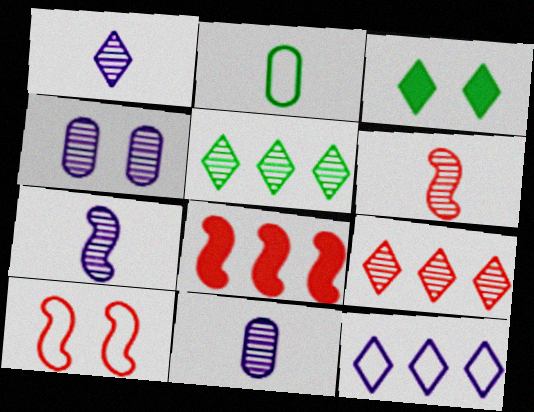[[1, 7, 11], 
[2, 10, 12], 
[3, 4, 10], 
[4, 5, 6], 
[6, 8, 10]]